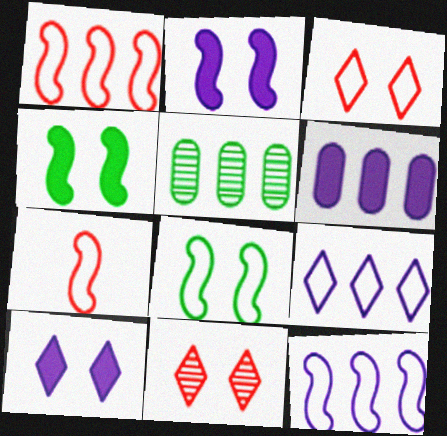[[5, 7, 10], 
[7, 8, 12]]